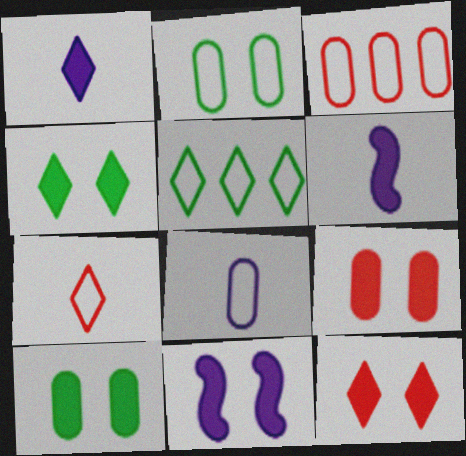[[2, 3, 8], 
[4, 9, 11], 
[10, 11, 12]]